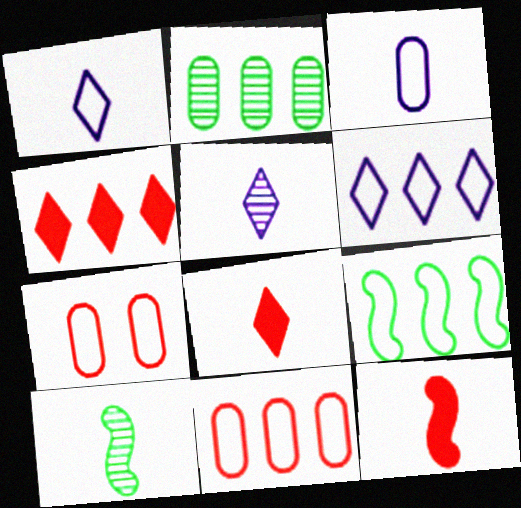[[1, 7, 9], 
[3, 8, 10], 
[6, 9, 11]]